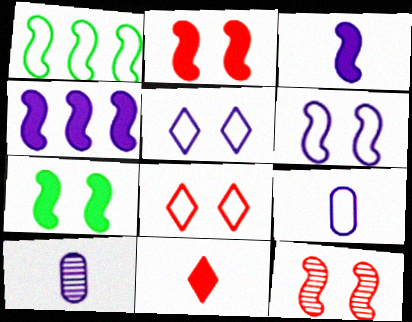[[1, 3, 12], 
[1, 8, 9], 
[4, 5, 10], 
[6, 7, 12]]